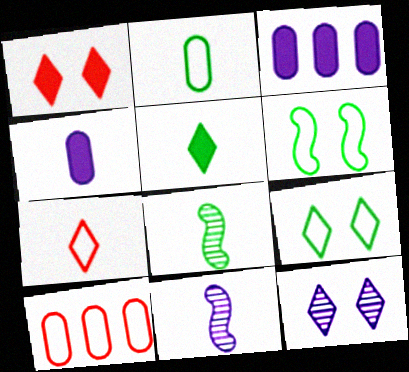[[1, 9, 12], 
[2, 5, 8], 
[4, 7, 8]]